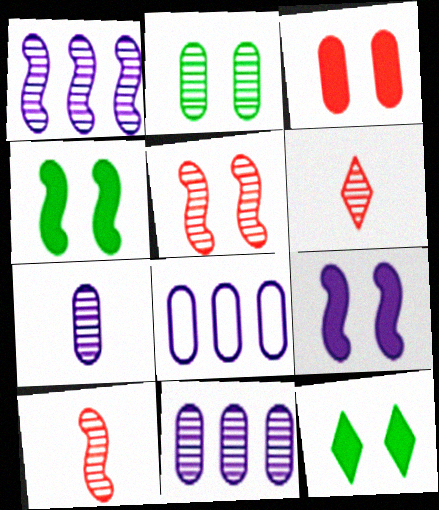[[1, 2, 6], 
[3, 9, 12], 
[4, 6, 8], 
[8, 10, 12]]